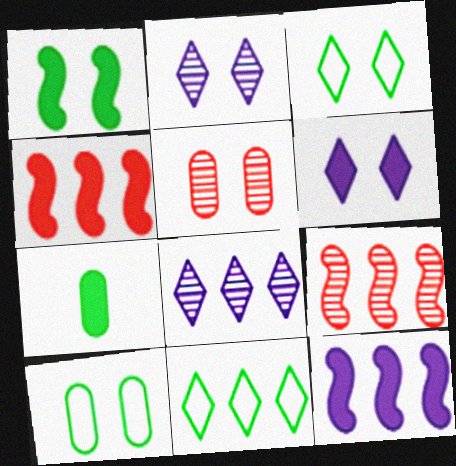[[4, 6, 7]]